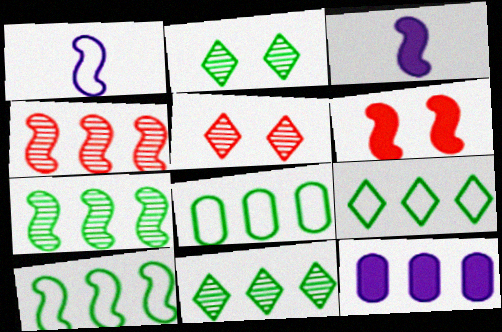[[1, 6, 7], 
[3, 5, 8], 
[4, 9, 12], 
[8, 9, 10]]